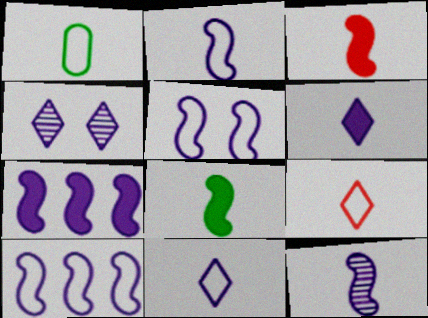[[1, 2, 9], 
[2, 5, 10], 
[5, 7, 12]]